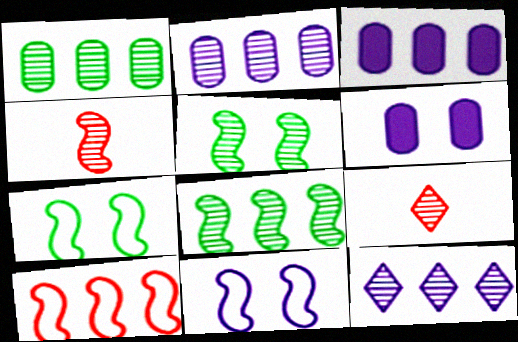[[2, 5, 9], 
[3, 7, 9]]